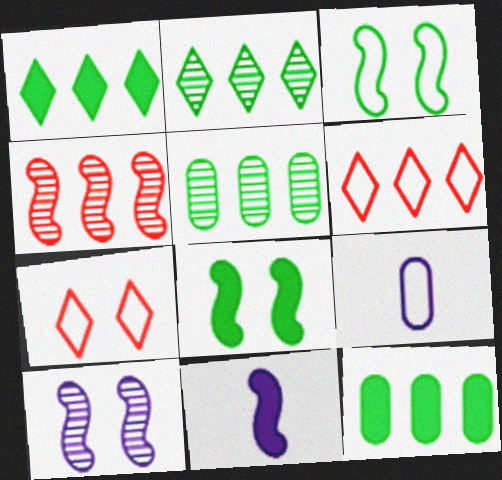[[3, 4, 11], 
[3, 6, 9], 
[5, 7, 11]]